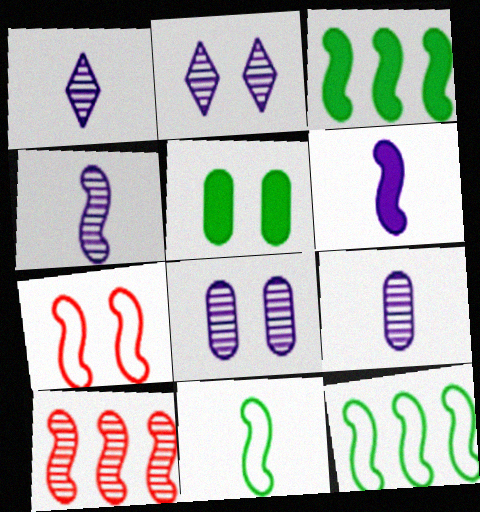[[1, 4, 9], 
[2, 5, 7], 
[3, 4, 7]]